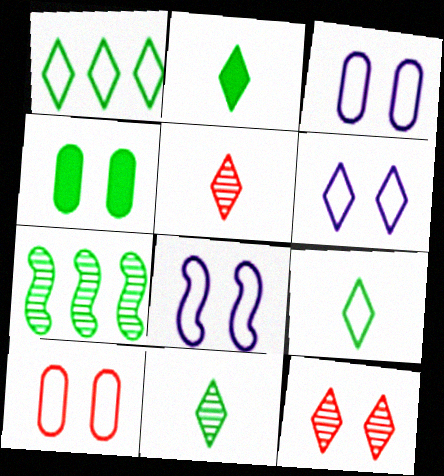[[2, 9, 11], 
[3, 6, 8], 
[4, 7, 9], 
[4, 8, 12]]